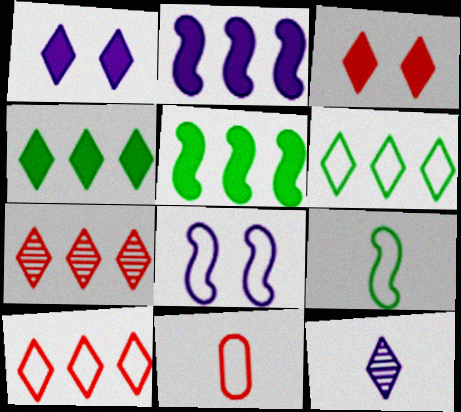[[3, 6, 12], 
[6, 8, 11]]